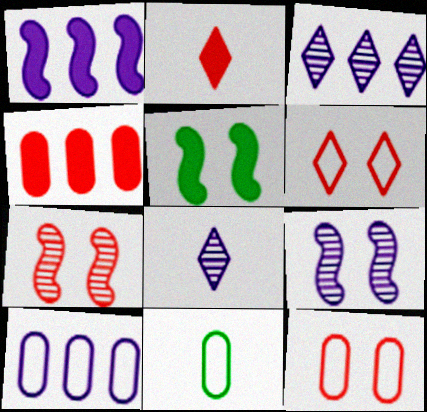[[1, 3, 10], 
[10, 11, 12]]